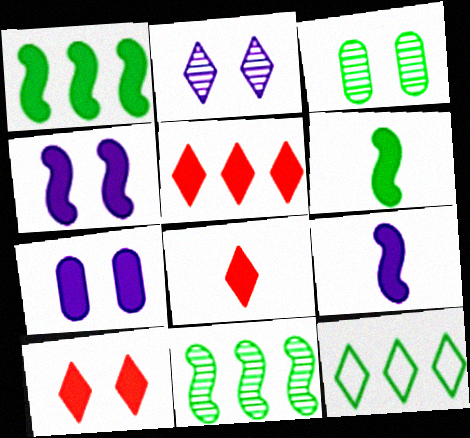[[1, 7, 8], 
[2, 8, 12], 
[3, 6, 12], 
[5, 6, 7], 
[5, 8, 10]]